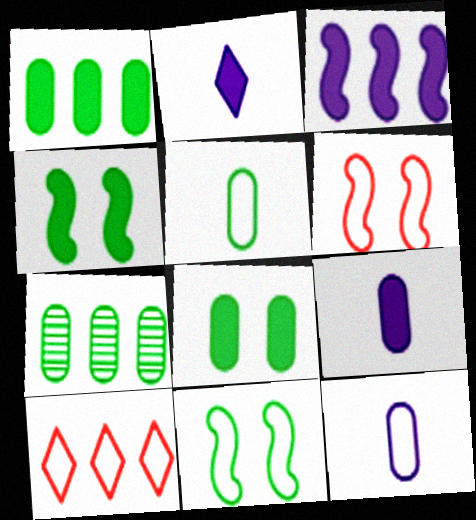[[2, 6, 7], 
[3, 7, 10], 
[5, 7, 8], 
[10, 11, 12]]